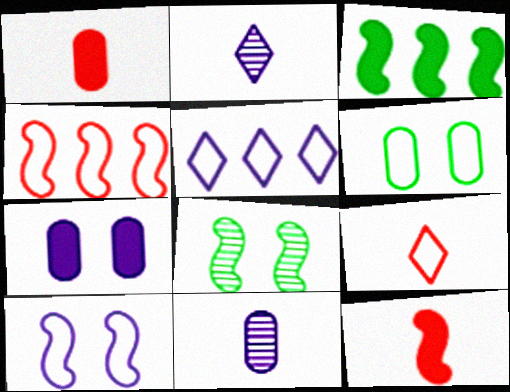[[1, 5, 8]]